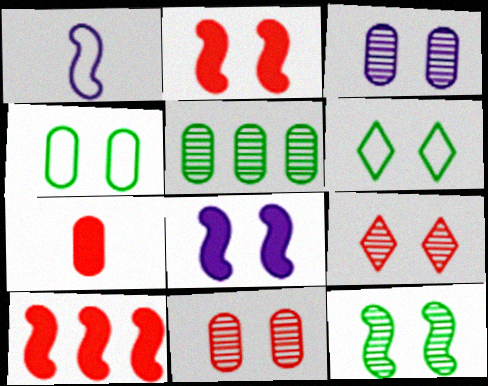[[1, 10, 12], 
[2, 3, 6], 
[3, 9, 12], 
[4, 8, 9], 
[6, 8, 11]]